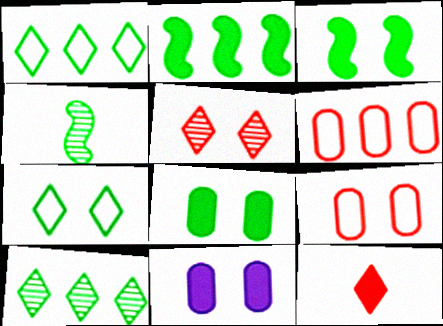[[1, 4, 8], 
[2, 11, 12]]